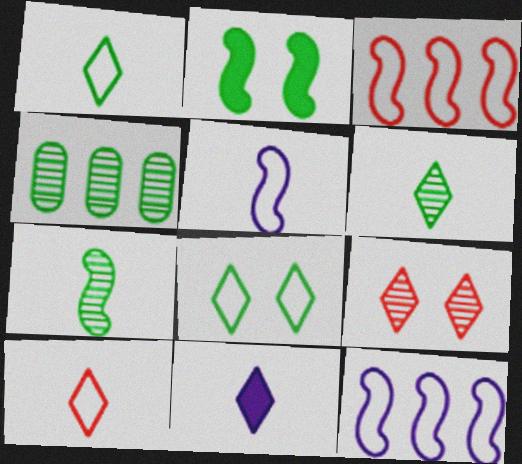[[1, 2, 4], 
[6, 10, 11]]